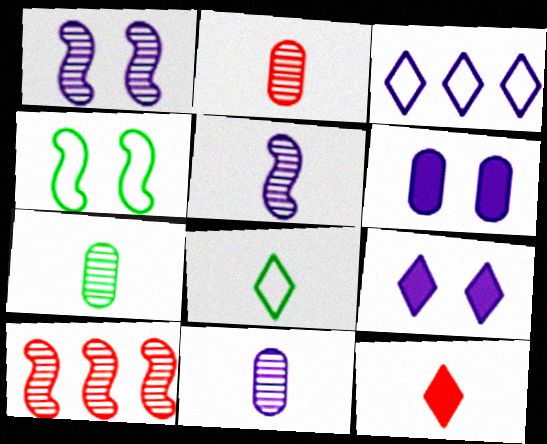[[2, 7, 11], 
[3, 5, 6], 
[6, 8, 10]]